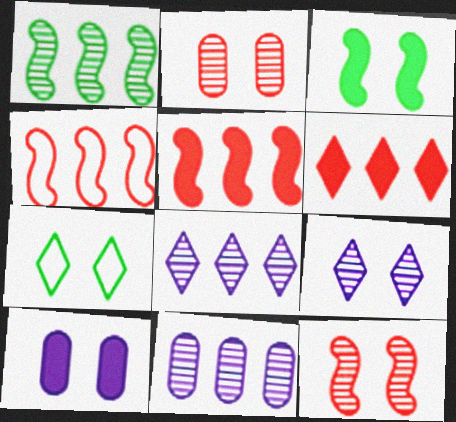[[7, 10, 12]]